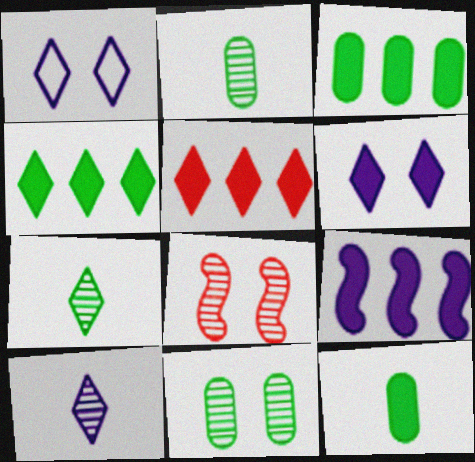[[1, 5, 7], 
[3, 5, 9]]